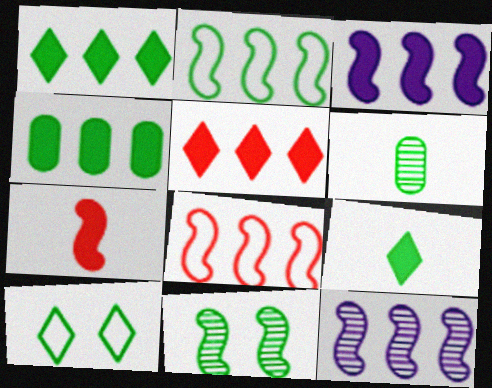[[3, 4, 5]]